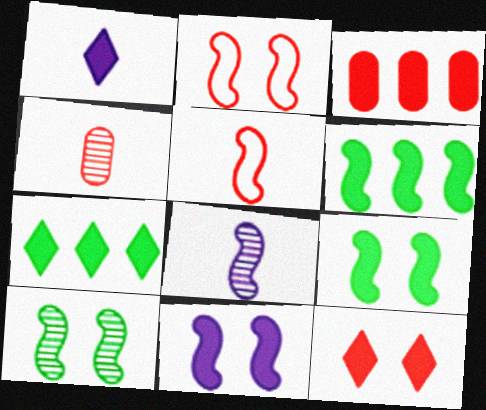[[1, 3, 9], 
[1, 7, 12], 
[2, 6, 8], 
[2, 10, 11]]